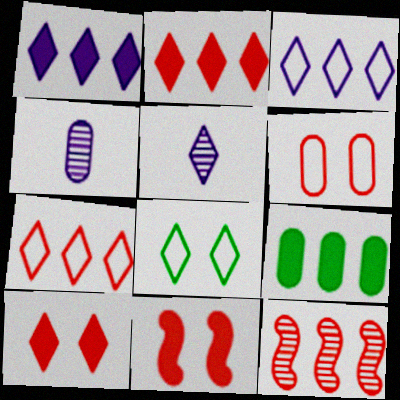[[2, 5, 8], 
[3, 9, 12], 
[4, 6, 9]]